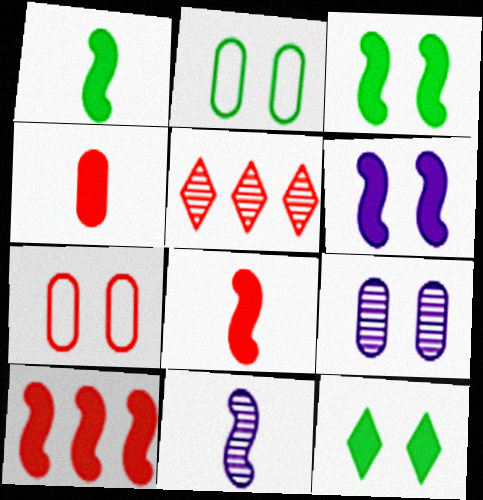[[1, 6, 10], 
[5, 7, 8]]